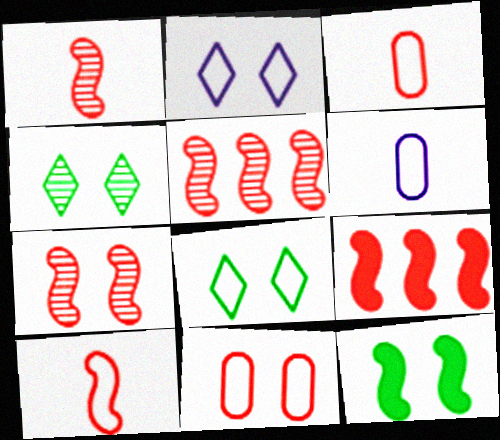[[1, 5, 7], 
[4, 6, 9], 
[7, 9, 10]]